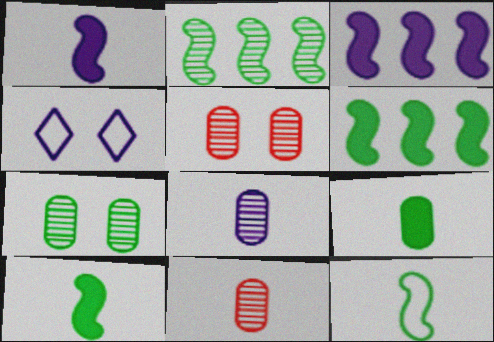[[3, 4, 8], 
[4, 6, 11]]